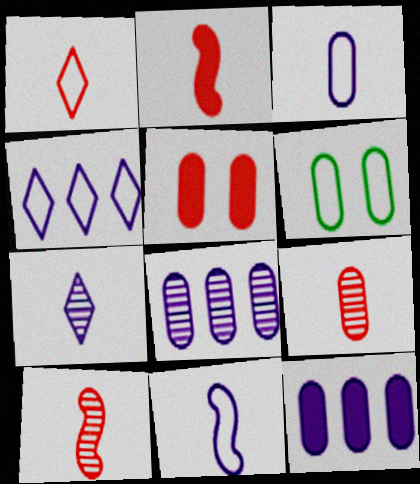[[1, 2, 9], 
[6, 9, 12]]